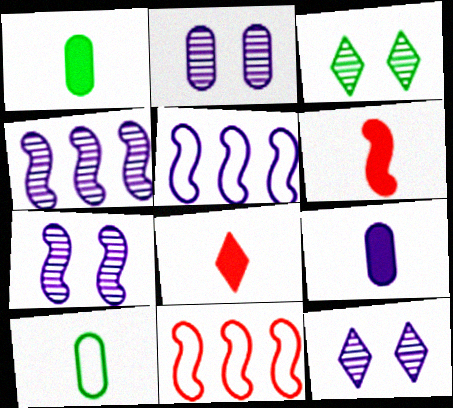[[1, 11, 12], 
[2, 7, 12], 
[3, 9, 11], 
[5, 9, 12]]